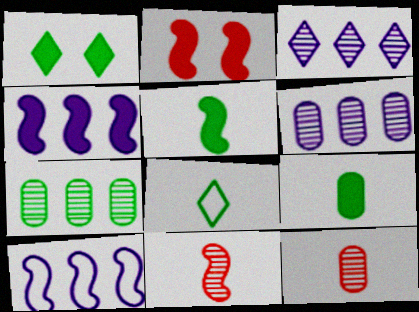[[1, 10, 12], 
[2, 4, 5], 
[2, 6, 8]]